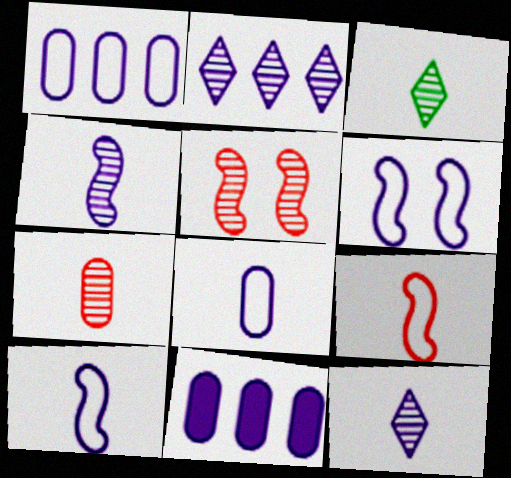[[3, 4, 7], 
[6, 11, 12]]